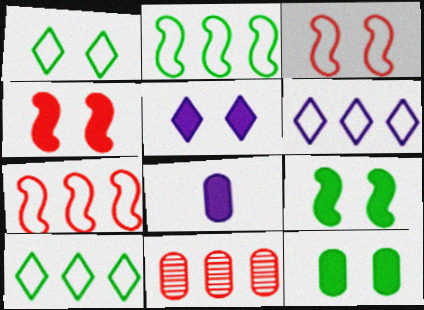[[4, 5, 12]]